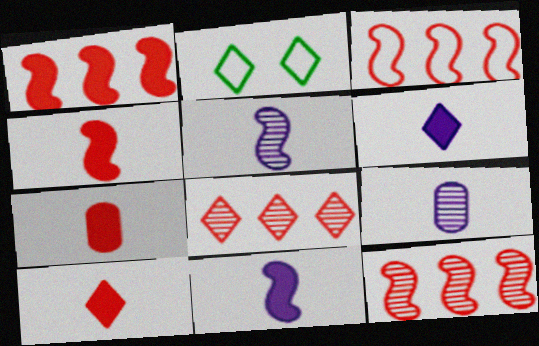[[1, 2, 9], 
[1, 3, 12], 
[2, 6, 8], 
[4, 7, 10]]